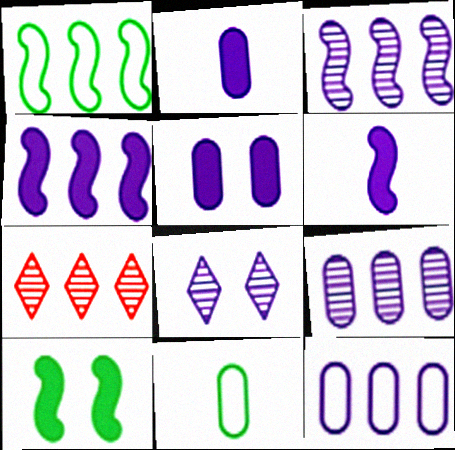[[6, 8, 12]]